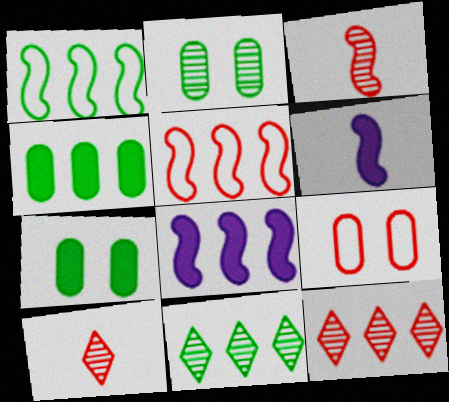[[1, 4, 11], 
[6, 9, 11]]